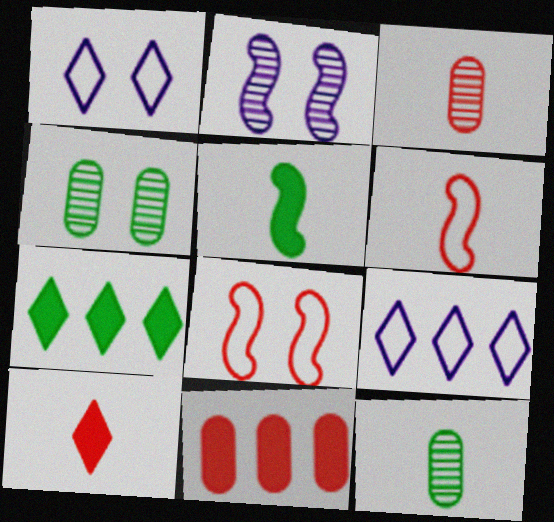[[3, 6, 10]]